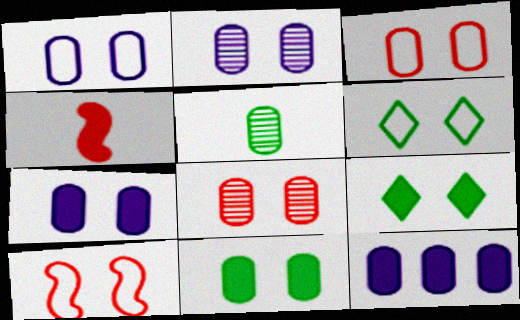[[1, 2, 7], 
[1, 6, 10], 
[1, 8, 11], 
[2, 3, 11], 
[2, 9, 10], 
[3, 5, 12], 
[4, 9, 12]]